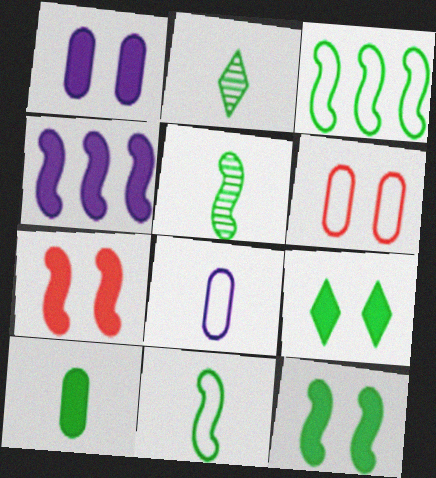[[1, 7, 9], 
[2, 4, 6], 
[2, 10, 11], 
[3, 5, 12]]